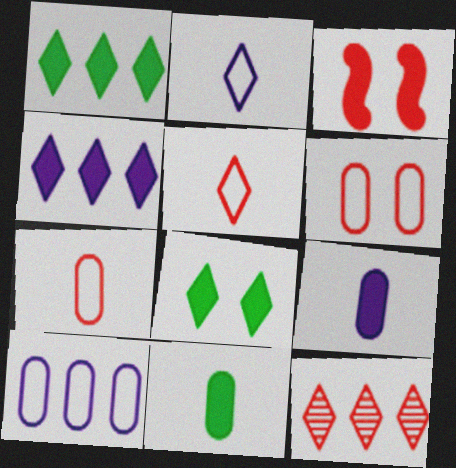[[1, 3, 9], 
[2, 8, 12], 
[3, 4, 11], 
[3, 7, 12]]